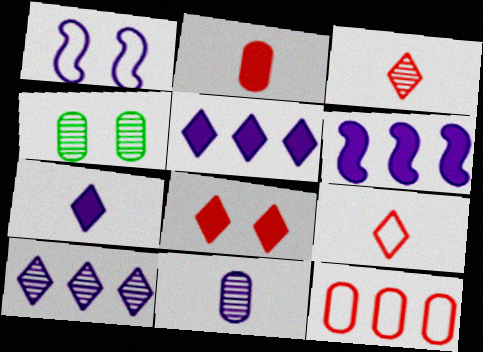[[1, 4, 8], 
[1, 5, 11], 
[4, 6, 9]]